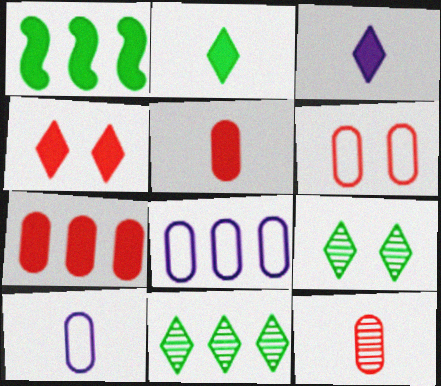[[6, 7, 12]]